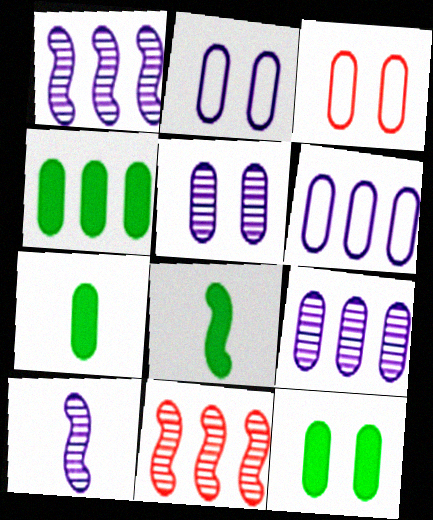[[3, 5, 12], 
[3, 7, 9], 
[4, 7, 12]]